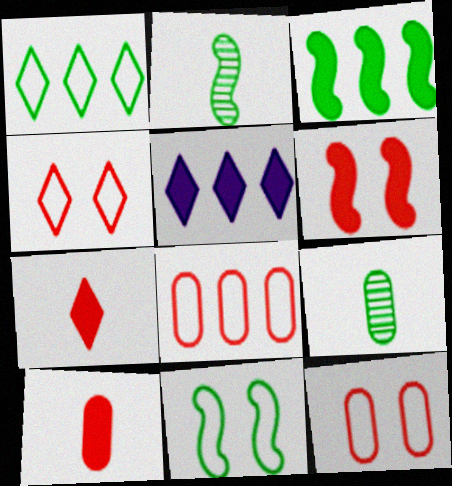[[2, 3, 11], 
[2, 5, 12]]